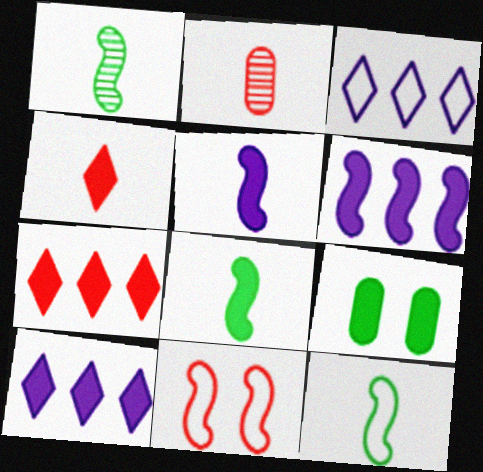[[1, 6, 11], 
[1, 8, 12], 
[2, 7, 11], 
[4, 6, 9], 
[5, 7, 9]]